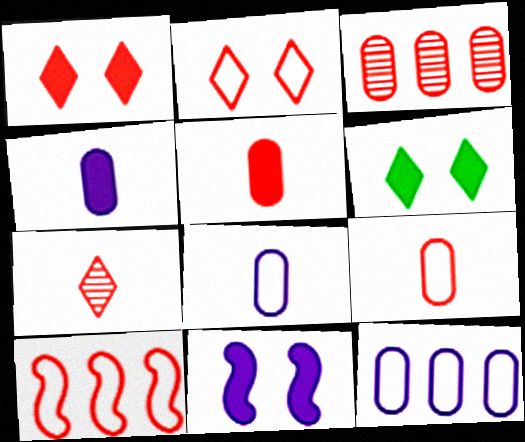[[2, 9, 10]]